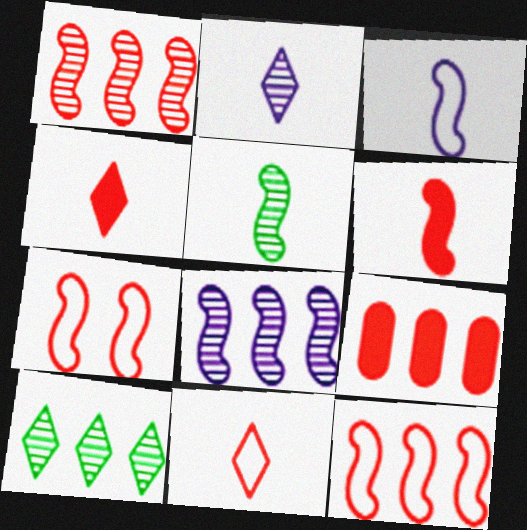[[1, 6, 7], 
[3, 5, 6]]